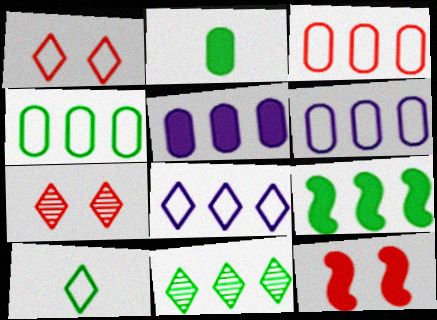[[1, 8, 10], 
[3, 4, 6], 
[4, 9, 11]]